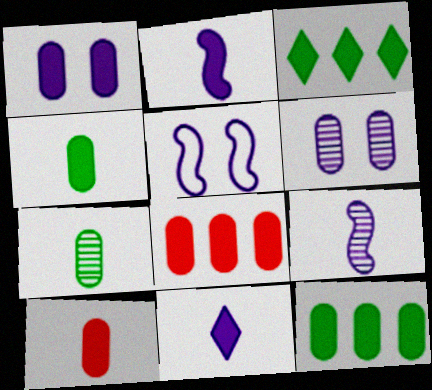[[1, 4, 8], 
[1, 10, 12]]